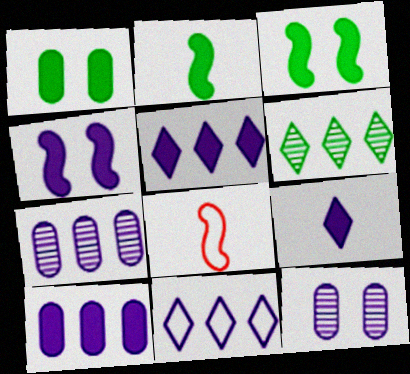[[4, 9, 10]]